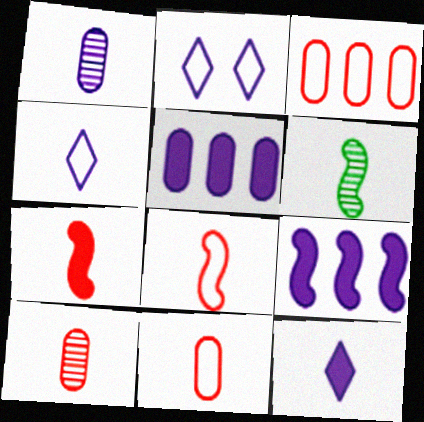[[1, 2, 9], 
[6, 11, 12]]